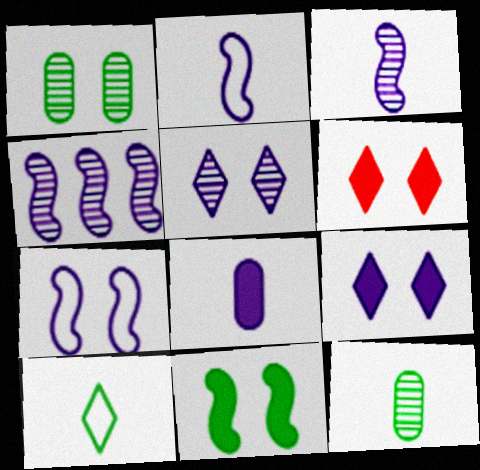[[1, 6, 7]]